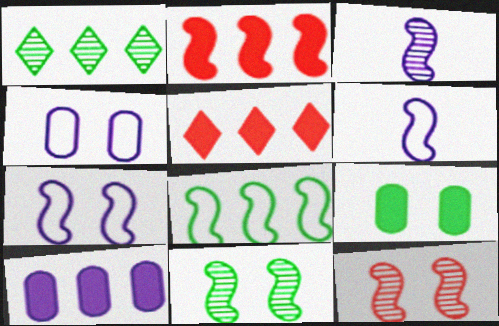[[2, 6, 11]]